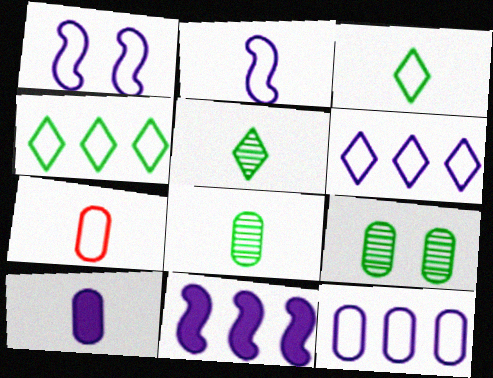[[1, 4, 7], 
[2, 3, 7], 
[7, 8, 10]]